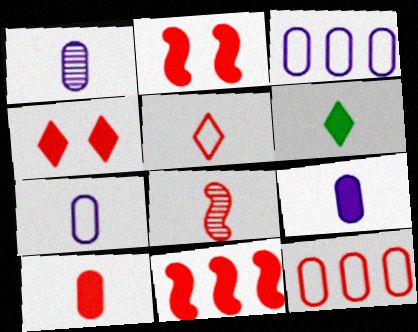[[1, 7, 9], 
[4, 8, 12], 
[4, 10, 11], 
[5, 8, 10], 
[6, 7, 8]]